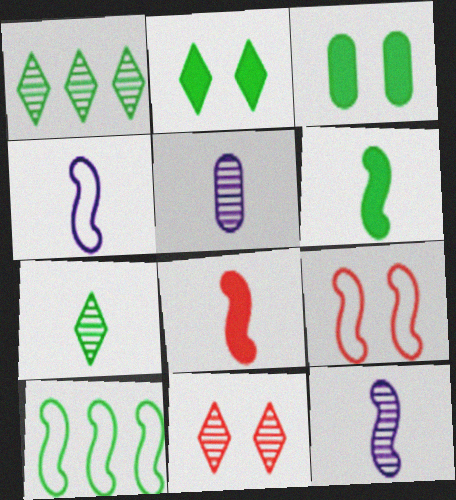[[3, 7, 10], 
[4, 9, 10]]